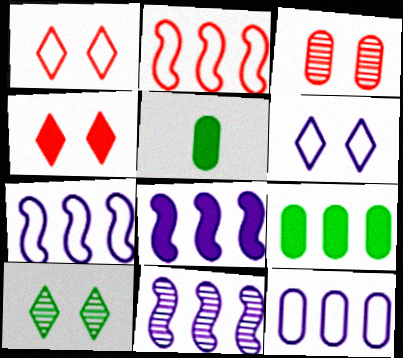[[1, 5, 11], 
[3, 5, 12], 
[4, 5, 8], 
[4, 6, 10], 
[7, 8, 11]]